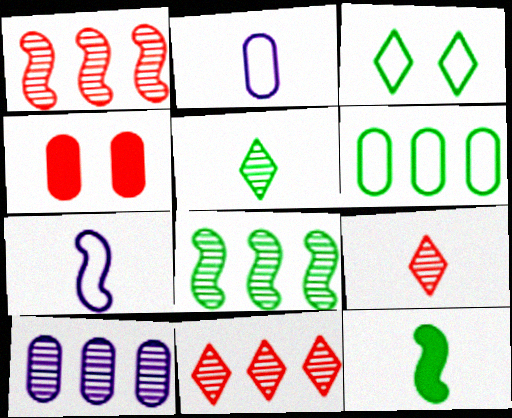[[2, 9, 12], 
[8, 10, 11]]